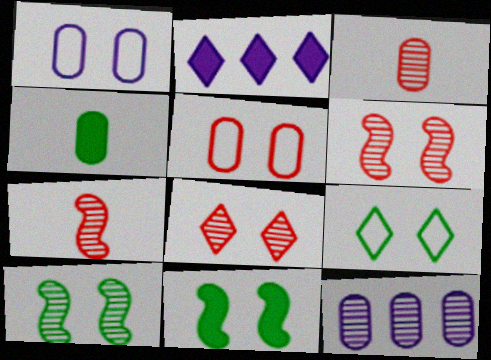[[1, 8, 11], 
[4, 5, 12]]